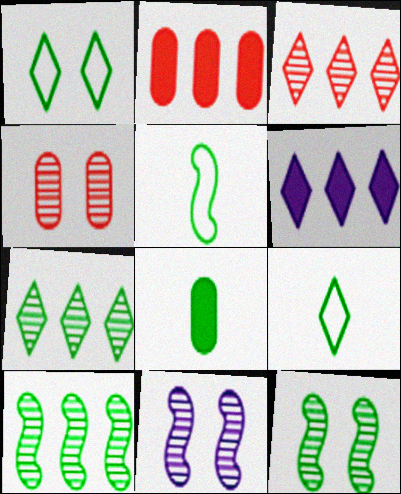[[1, 8, 10], 
[2, 9, 11], 
[4, 5, 6]]